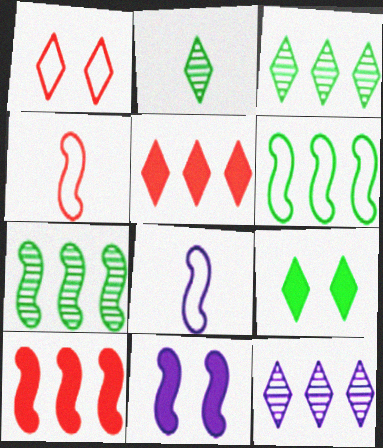[[4, 7, 11]]